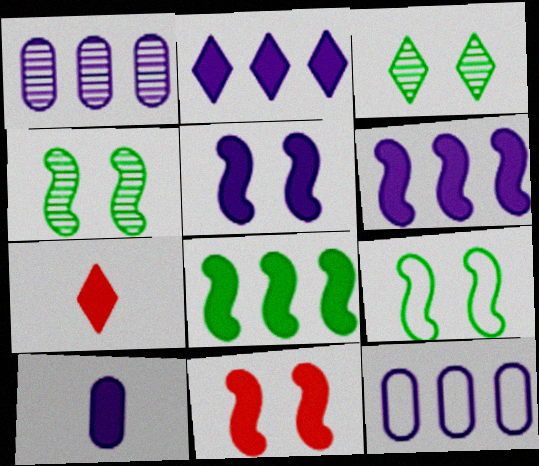[[1, 7, 9], 
[2, 5, 10], 
[4, 7, 12]]